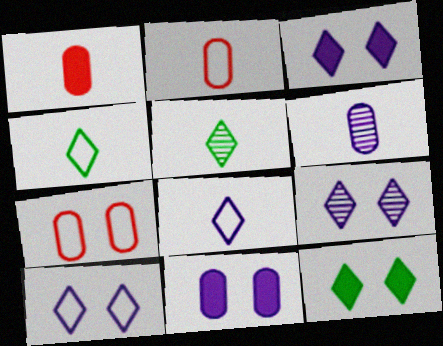[[3, 9, 10]]